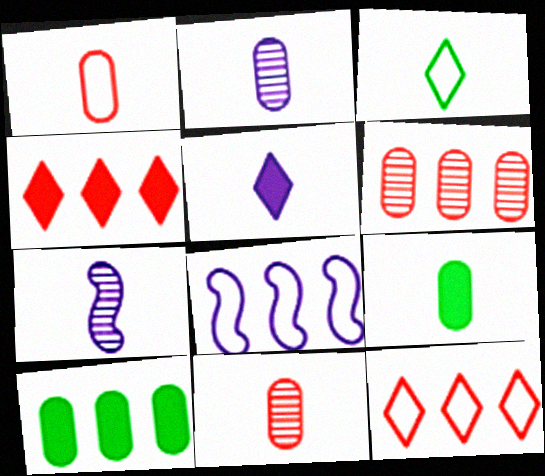[[1, 2, 9]]